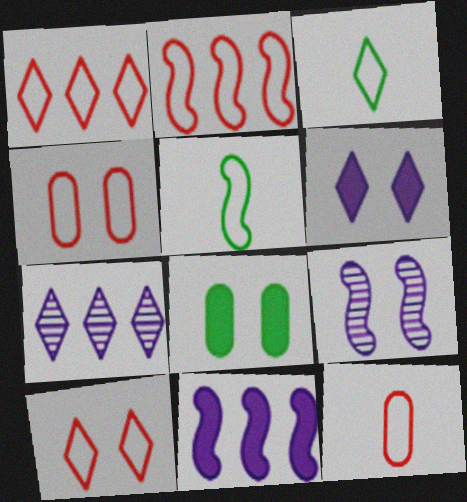[[2, 10, 12], 
[8, 9, 10]]